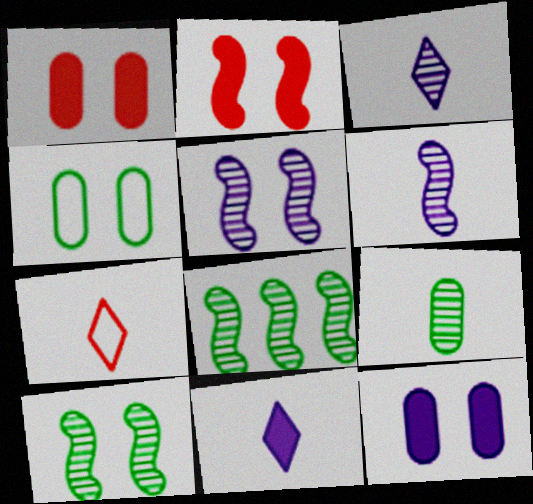[[7, 8, 12]]